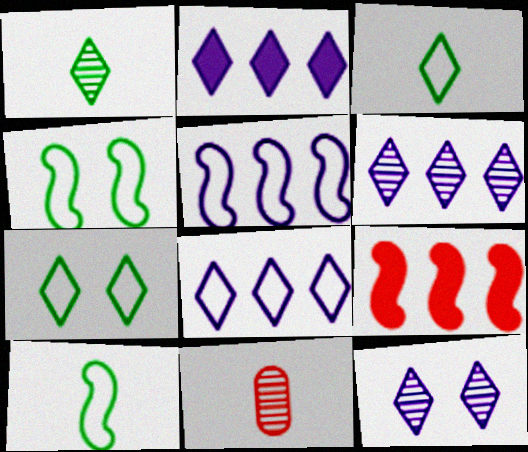[[2, 4, 11], 
[2, 6, 8]]